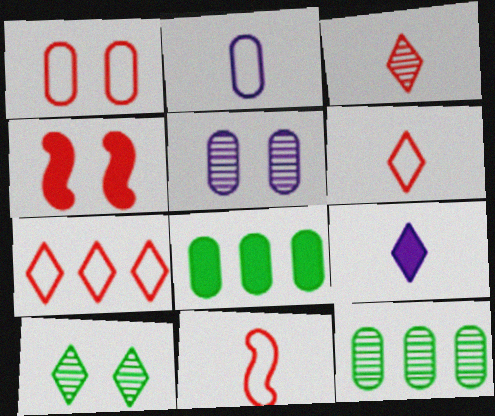[[1, 7, 11], 
[4, 8, 9], 
[7, 9, 10]]